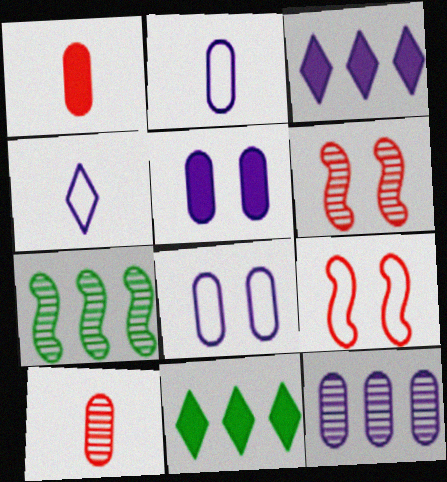[[2, 5, 12], 
[2, 6, 11]]